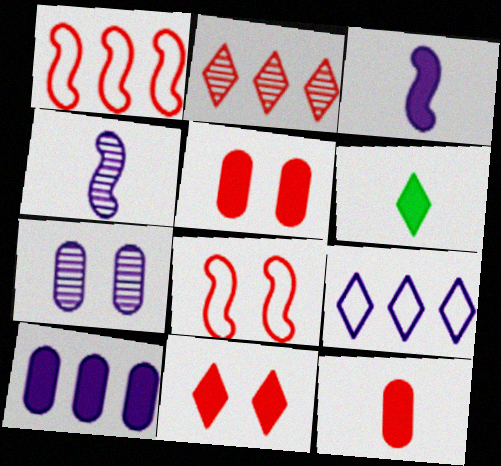[[1, 6, 7], 
[2, 8, 12], 
[3, 6, 12], 
[3, 7, 9]]